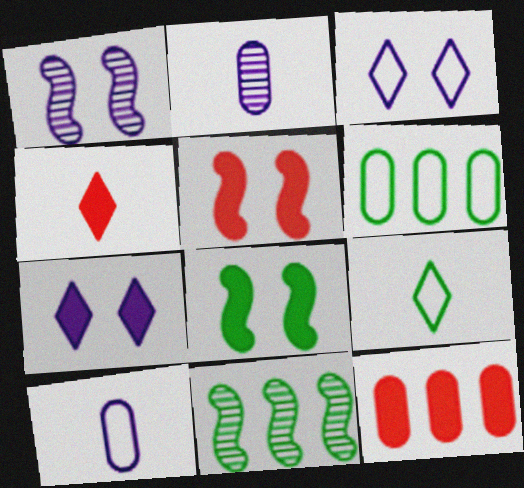[[1, 4, 6], 
[1, 9, 12], 
[4, 5, 12]]